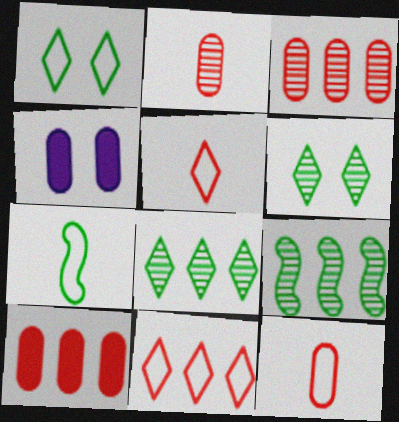[[4, 5, 9]]